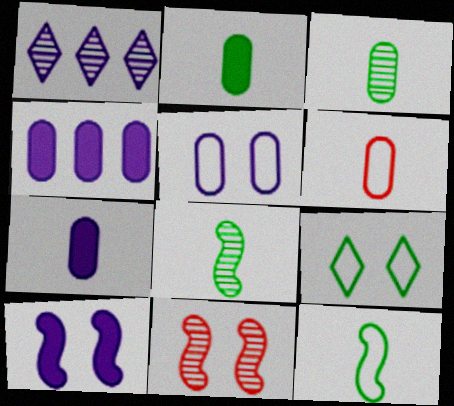[[1, 3, 11], 
[3, 6, 7]]